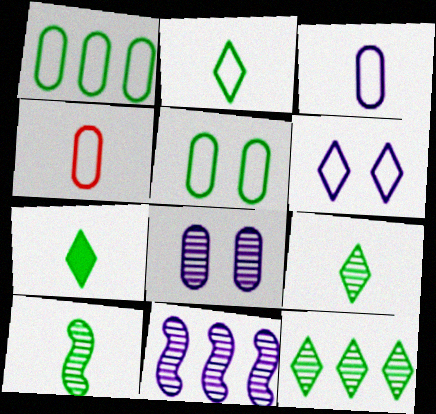[[2, 7, 9]]